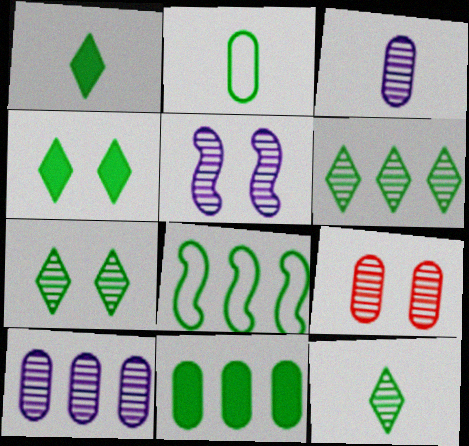[[5, 7, 9], 
[6, 7, 12], 
[6, 8, 11]]